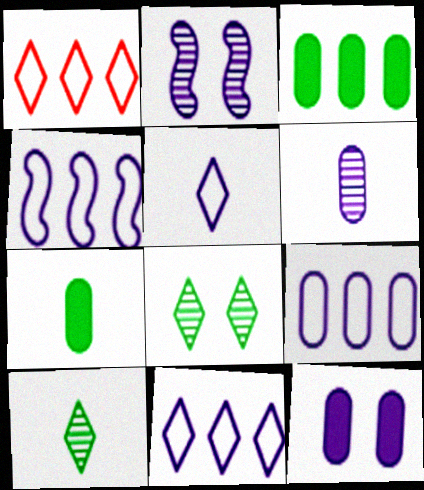[[1, 2, 7], 
[4, 9, 11], 
[6, 9, 12]]